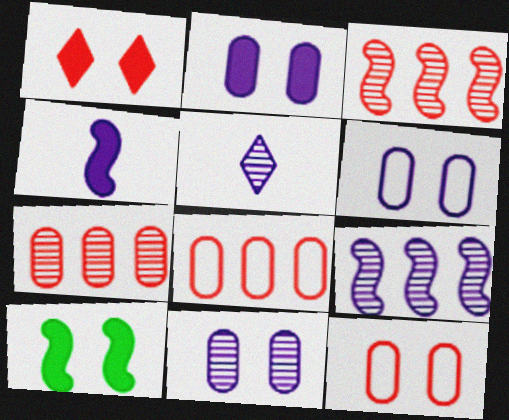[[1, 2, 10], 
[2, 6, 11], 
[5, 8, 10], 
[5, 9, 11]]